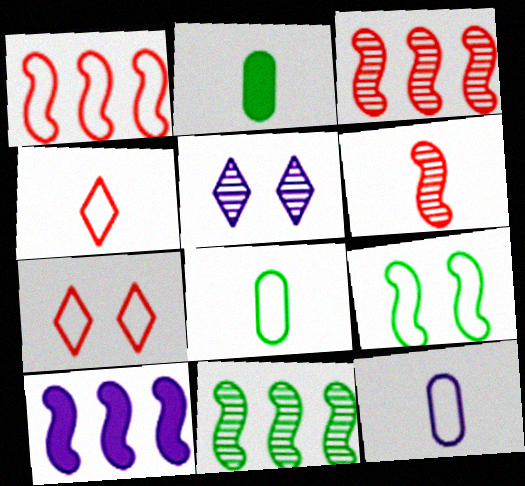[[1, 2, 5], 
[1, 10, 11], 
[5, 10, 12], 
[6, 9, 10]]